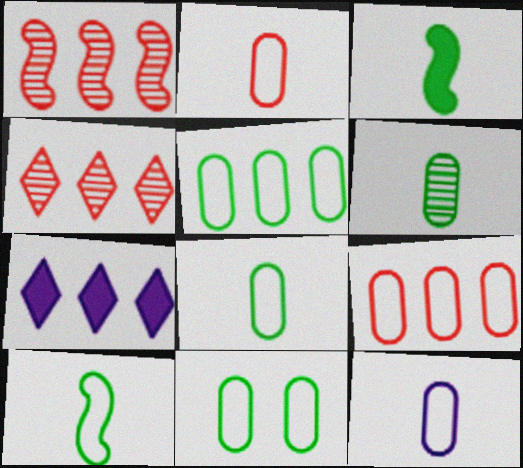[[1, 5, 7], 
[2, 8, 12], 
[5, 8, 11], 
[9, 11, 12]]